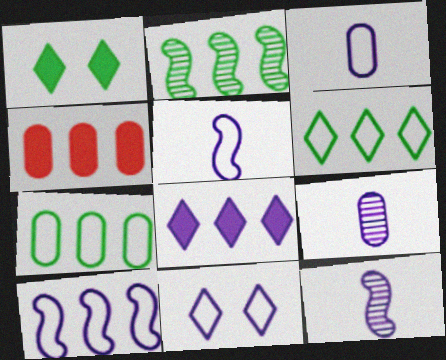[[3, 10, 11]]